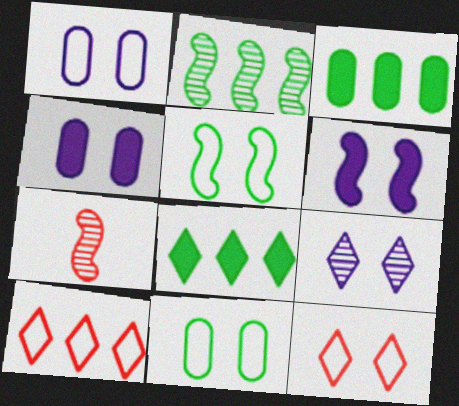[[1, 5, 12], 
[1, 6, 9], 
[1, 7, 8]]